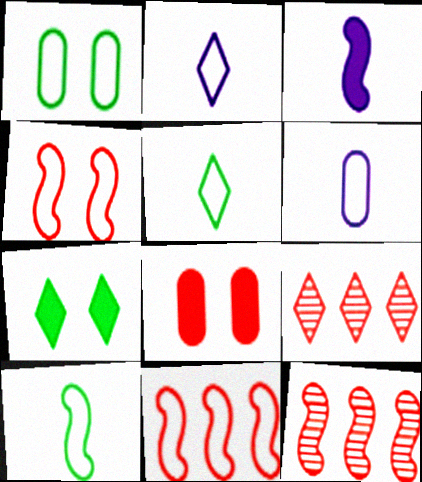[[1, 2, 11], 
[1, 3, 9], 
[2, 7, 9], 
[6, 7, 12]]